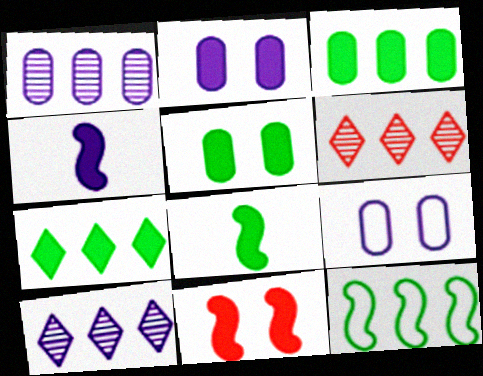[[4, 9, 10], 
[5, 7, 8], 
[6, 8, 9]]